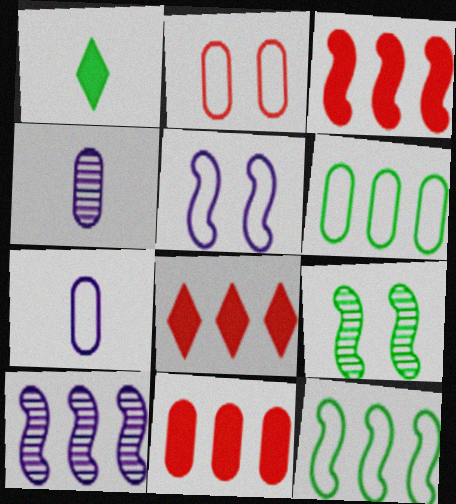[[1, 2, 10], 
[1, 6, 9], 
[2, 6, 7], 
[3, 8, 11], 
[3, 10, 12], 
[6, 8, 10], 
[7, 8, 9]]